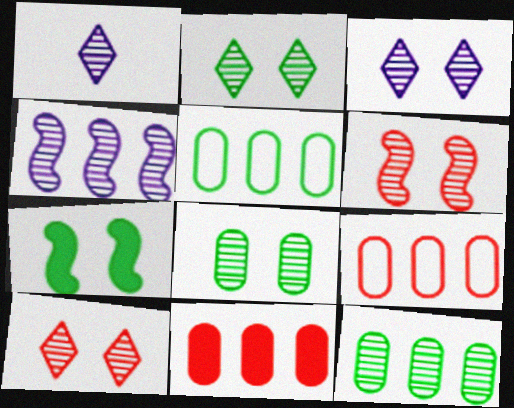[[1, 6, 12], 
[1, 7, 9], 
[2, 3, 10], 
[3, 6, 8]]